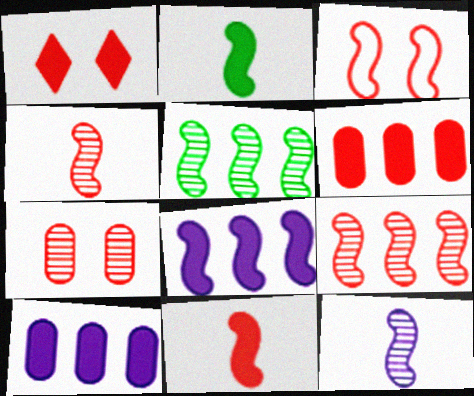[[1, 2, 10], 
[1, 3, 7], 
[1, 6, 11], 
[3, 9, 11]]